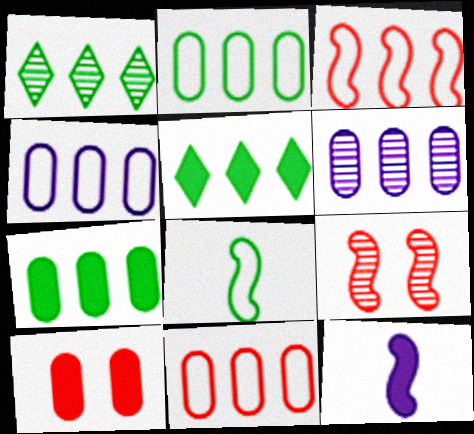[[2, 4, 11], 
[3, 5, 6], 
[5, 10, 12], 
[6, 7, 11]]